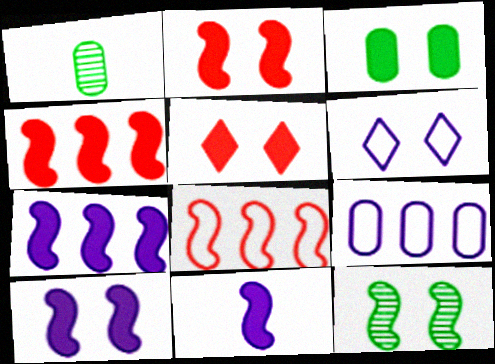[[1, 4, 6], 
[3, 5, 10], 
[7, 10, 11], 
[8, 11, 12]]